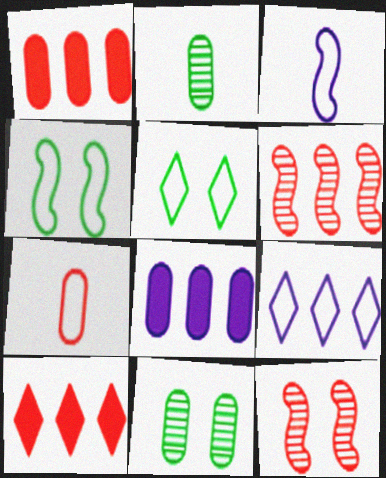[[3, 10, 11], 
[4, 7, 9], 
[7, 8, 11], 
[7, 10, 12]]